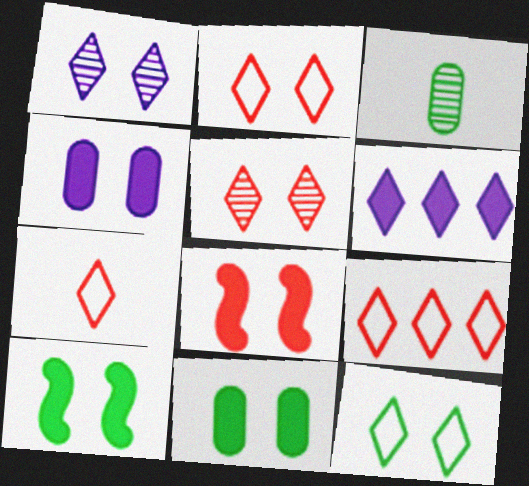[[2, 7, 9]]